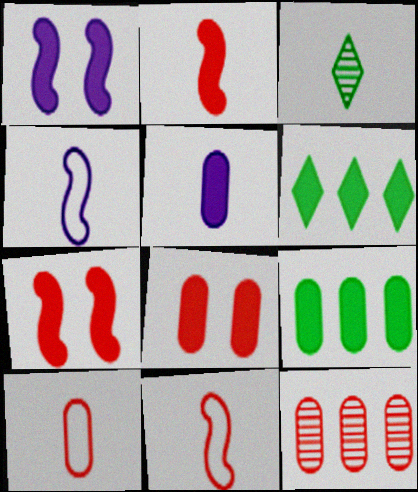[[3, 5, 11], 
[5, 6, 7], 
[5, 8, 9], 
[8, 10, 12]]